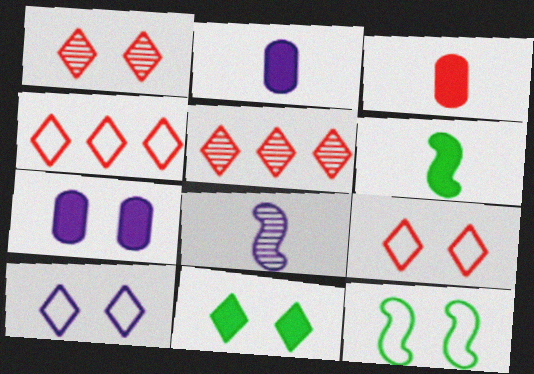[[1, 7, 12], 
[1, 10, 11], 
[2, 5, 12]]